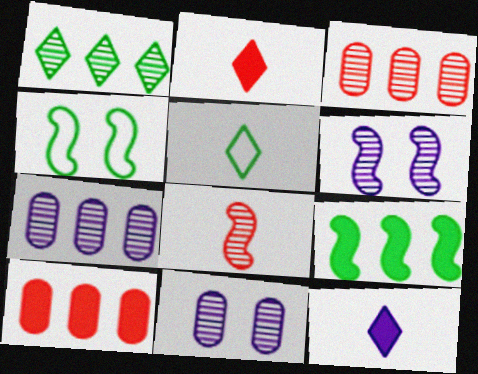[[1, 8, 11], 
[2, 4, 7], 
[3, 4, 12], 
[5, 6, 10]]